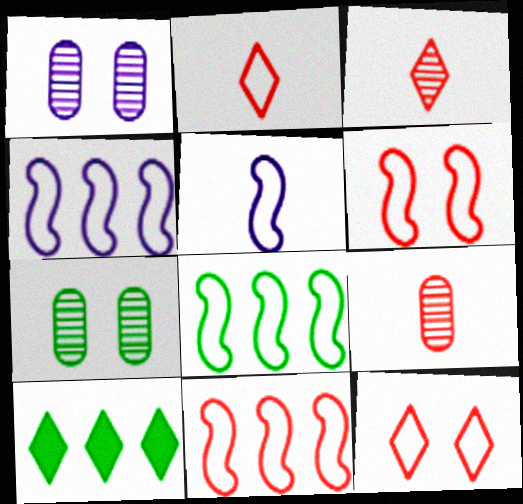[[4, 8, 11], 
[5, 6, 8]]